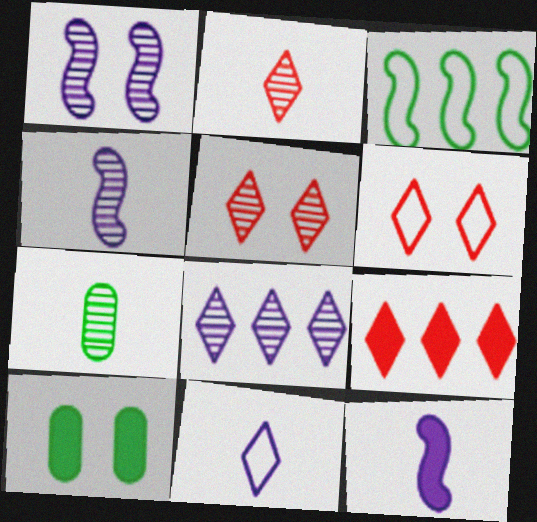[[1, 6, 10], 
[2, 4, 7], 
[2, 6, 9], 
[9, 10, 12]]